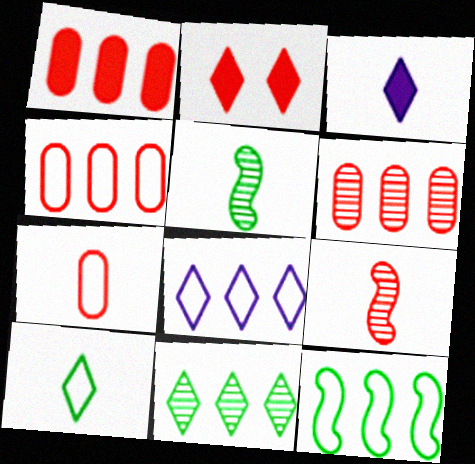[[1, 4, 6], 
[2, 4, 9], 
[3, 5, 7], 
[4, 8, 12]]